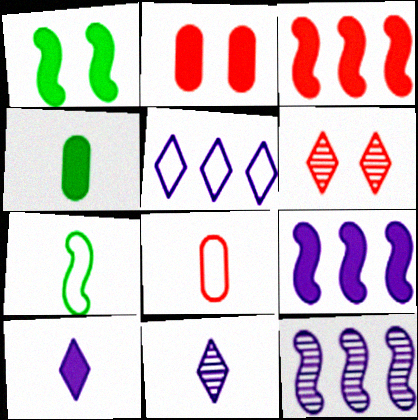[[3, 6, 8]]